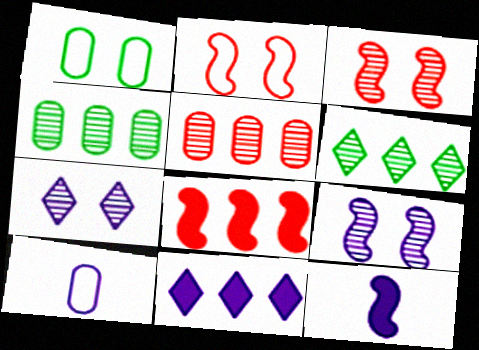[[9, 10, 11]]